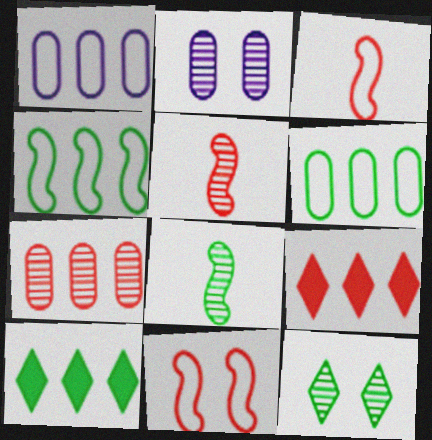[[2, 3, 10]]